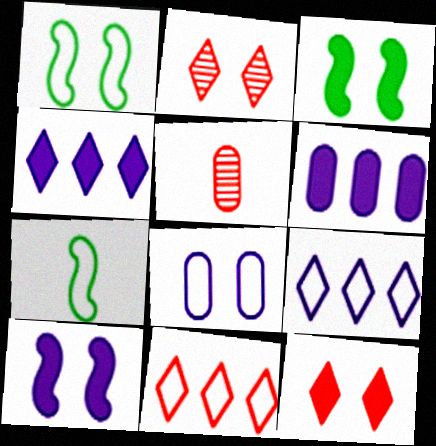[[1, 4, 5], 
[2, 3, 8], 
[2, 6, 7], 
[3, 5, 9], 
[7, 8, 11]]